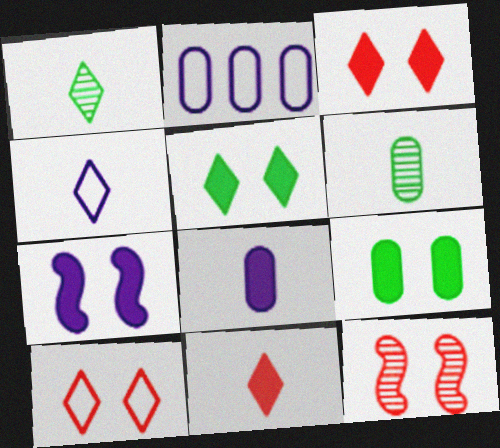[[1, 4, 11], 
[3, 7, 9]]